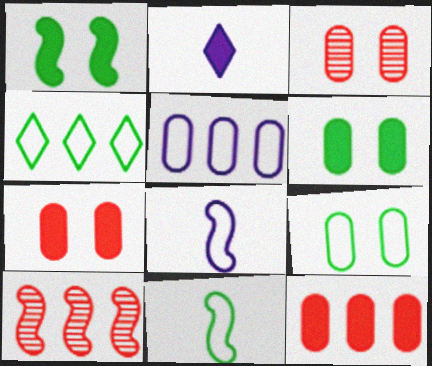[[1, 2, 12], 
[1, 8, 10], 
[2, 9, 10], 
[4, 9, 11]]